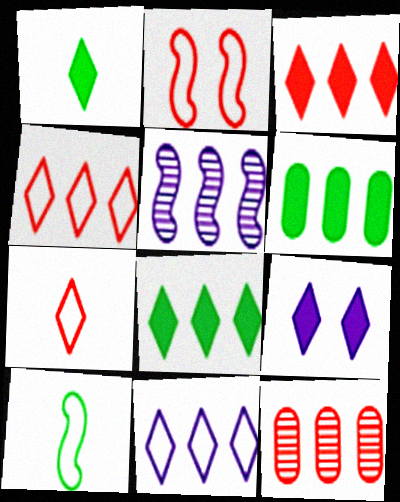[[1, 3, 9], 
[4, 5, 6], 
[9, 10, 12]]